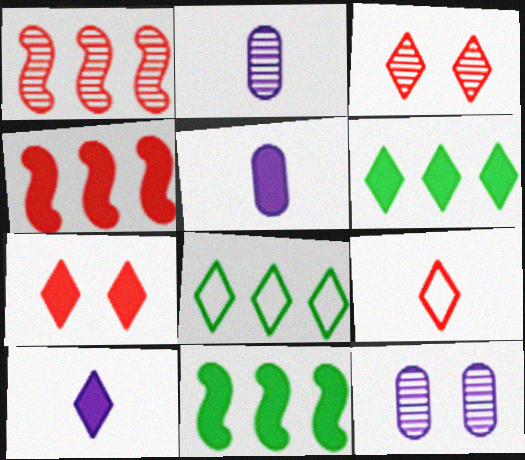[[3, 8, 10], 
[5, 7, 11], 
[6, 7, 10], 
[9, 11, 12]]